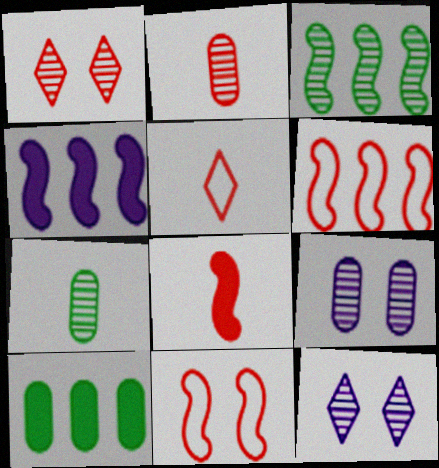[[2, 3, 12], 
[2, 5, 8], 
[3, 4, 6]]